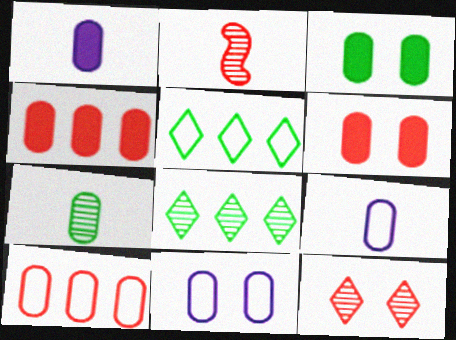[[1, 3, 4], 
[4, 7, 11]]